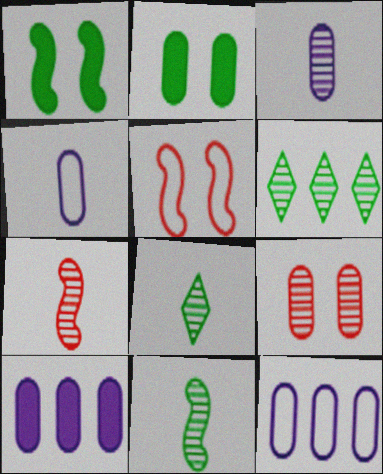[[3, 7, 8], 
[5, 8, 10]]